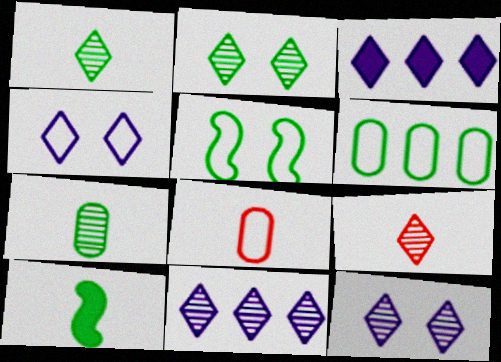[[2, 6, 10], 
[2, 9, 11]]